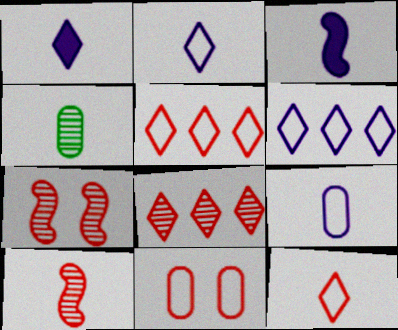[[3, 4, 12]]